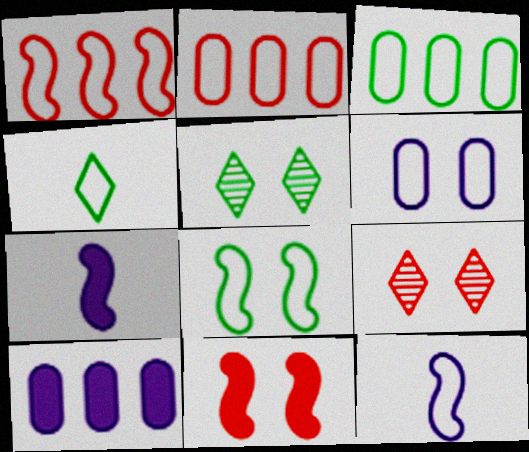[[1, 4, 6], 
[1, 8, 12], 
[2, 5, 7], 
[3, 4, 8], 
[3, 7, 9], 
[5, 6, 11]]